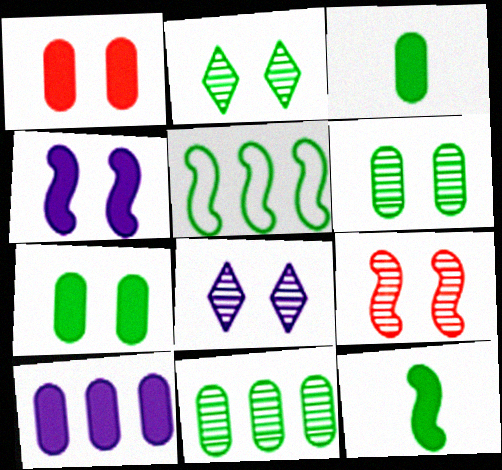[[1, 3, 10], 
[2, 3, 5], 
[6, 8, 9]]